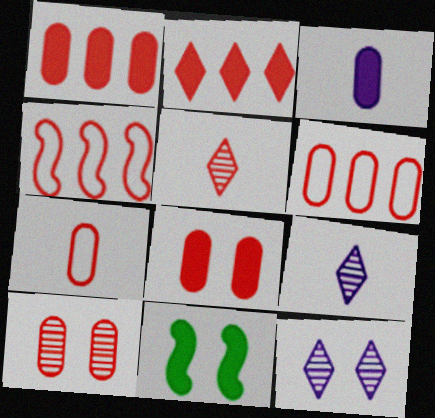[[1, 7, 10], 
[2, 3, 11], 
[4, 5, 8], 
[6, 9, 11]]